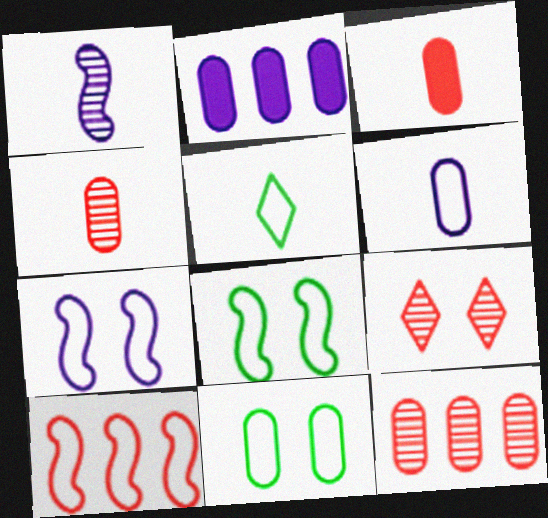[[1, 3, 5], 
[2, 4, 11], 
[3, 9, 10]]